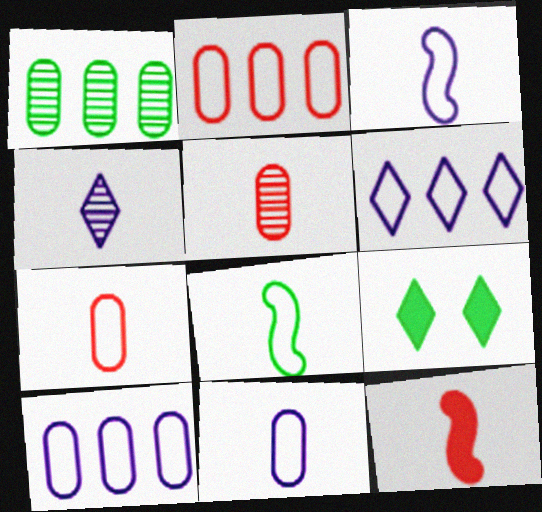[[1, 8, 9]]